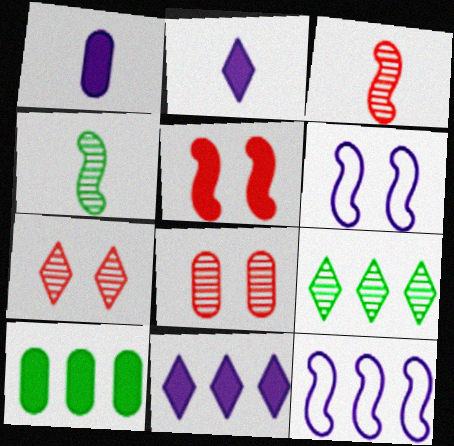[[2, 5, 10], 
[4, 5, 12]]